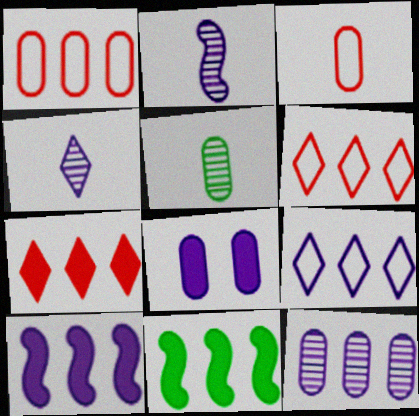[[1, 5, 8], 
[2, 8, 9], 
[6, 11, 12], 
[9, 10, 12]]